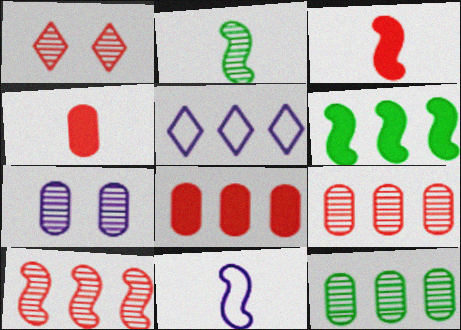[[2, 3, 11], 
[5, 6, 9]]